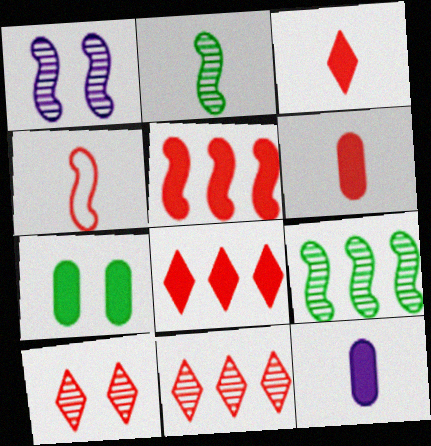[]